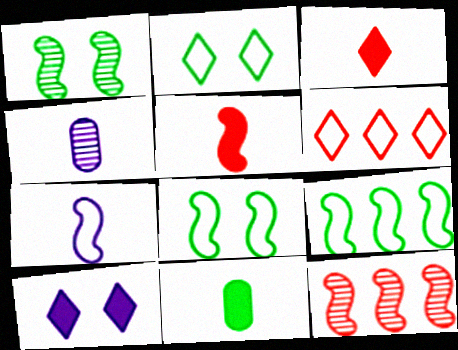[]